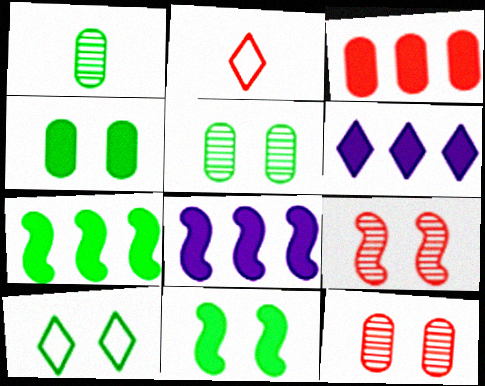[[1, 7, 10], 
[2, 3, 9], 
[2, 5, 8], 
[3, 6, 7], 
[5, 10, 11]]